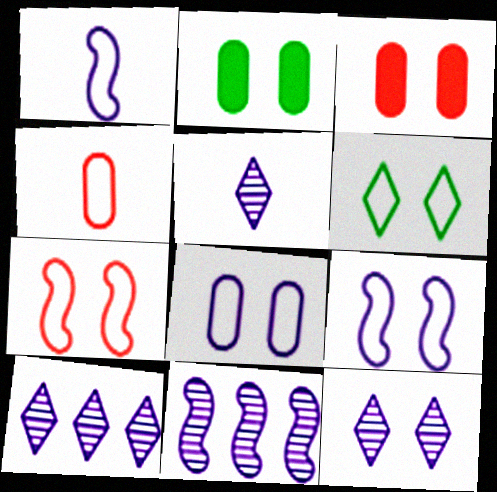[[2, 7, 12], 
[5, 10, 12], 
[6, 7, 8]]